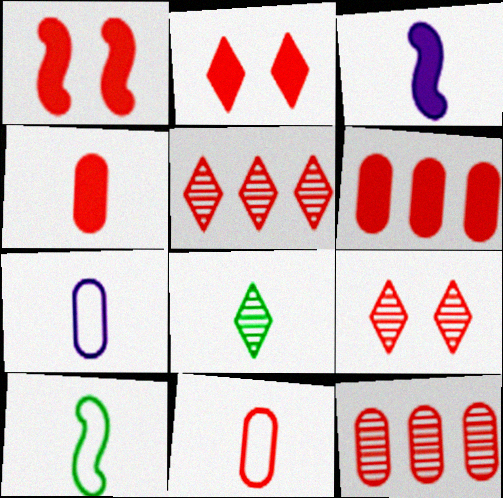[[1, 5, 11], 
[3, 8, 11]]